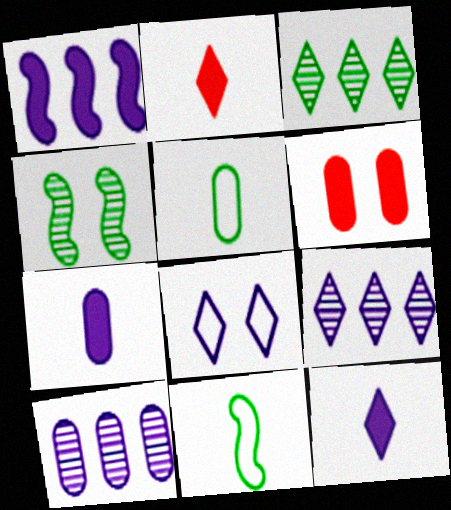[[2, 3, 8], 
[4, 6, 8], 
[5, 6, 10], 
[6, 9, 11], 
[8, 9, 12]]